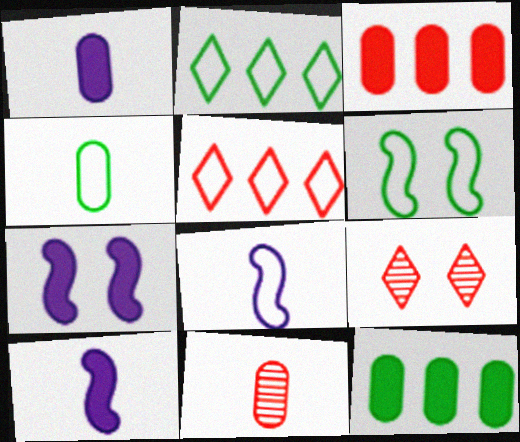[[1, 4, 11], 
[2, 4, 6], 
[2, 7, 11], 
[8, 9, 12]]